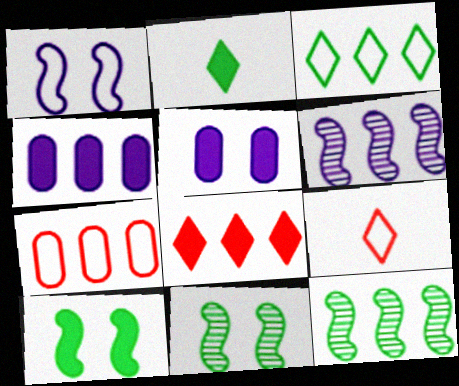[[4, 9, 11], 
[5, 9, 12]]